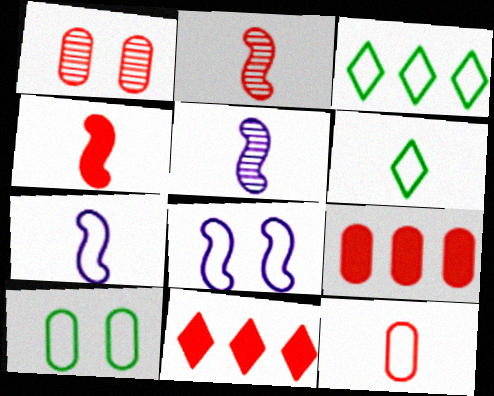[[1, 9, 12], 
[3, 8, 12], 
[5, 10, 11], 
[6, 7, 12]]